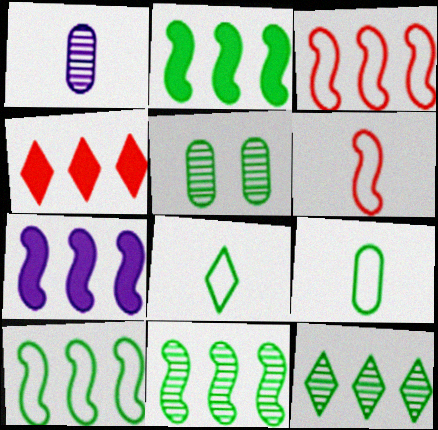[[2, 5, 8], 
[2, 10, 11], 
[3, 7, 11]]